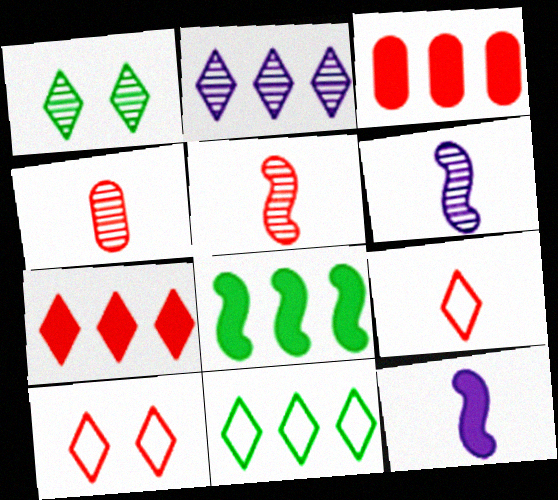[[2, 7, 11], 
[3, 5, 10]]